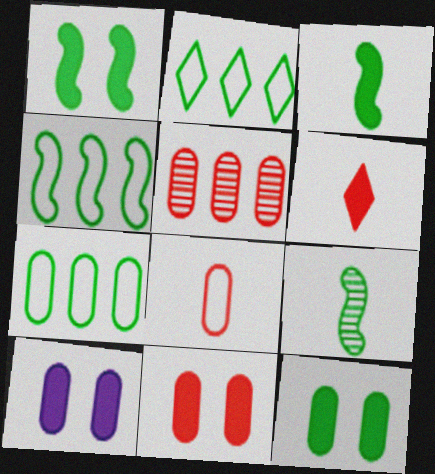[[1, 4, 9], 
[2, 4, 7], 
[2, 9, 12], 
[5, 8, 11], 
[10, 11, 12]]